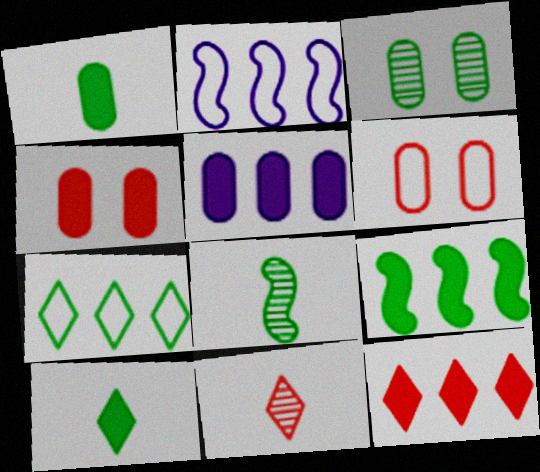[[1, 4, 5], 
[5, 9, 12]]